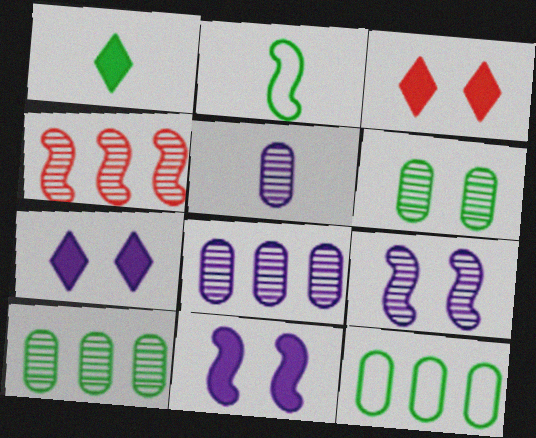[[2, 3, 8], 
[2, 4, 11]]